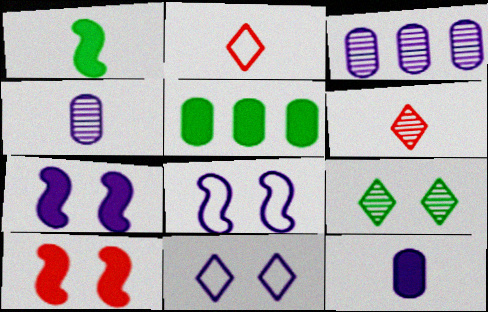[[1, 2, 4], 
[5, 6, 8]]